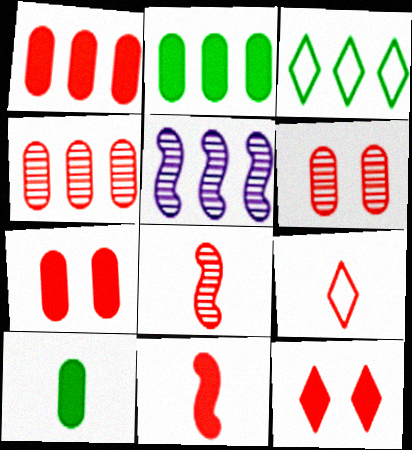[[1, 3, 5], 
[1, 11, 12]]